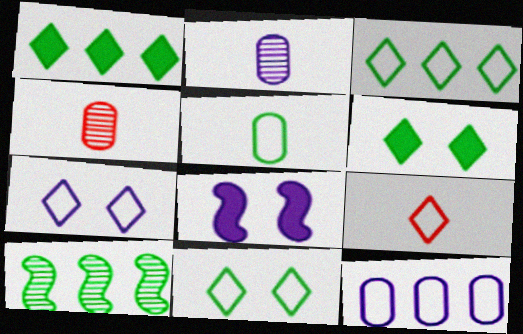[[3, 4, 8], 
[3, 7, 9], 
[5, 6, 10]]